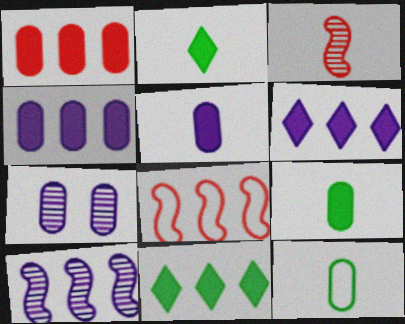[[1, 7, 12], 
[2, 7, 8]]